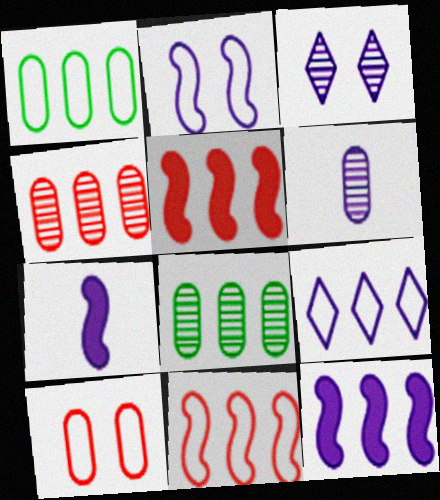[[1, 9, 11], 
[5, 8, 9]]